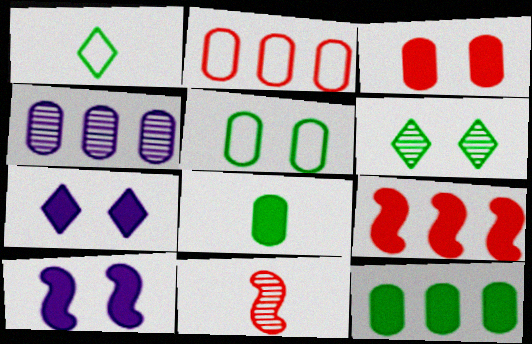[[2, 4, 12], 
[4, 6, 11], 
[7, 8, 9]]